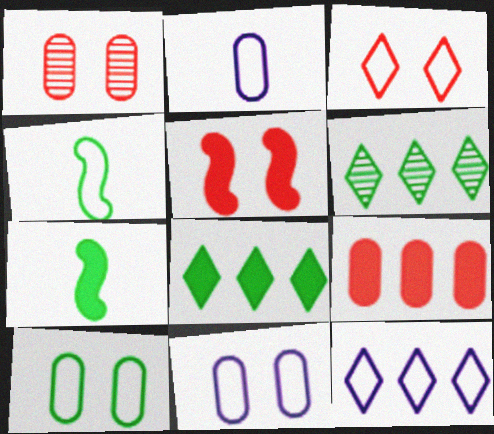[[1, 3, 5], 
[1, 7, 12], 
[2, 5, 6], 
[6, 7, 10]]